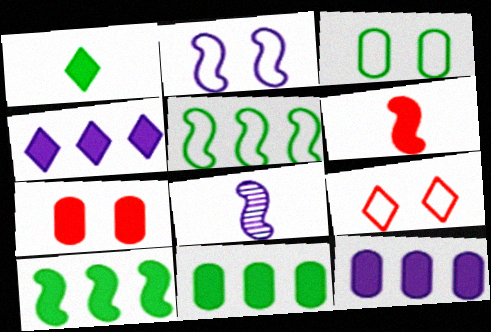[[2, 3, 9], 
[8, 9, 11]]